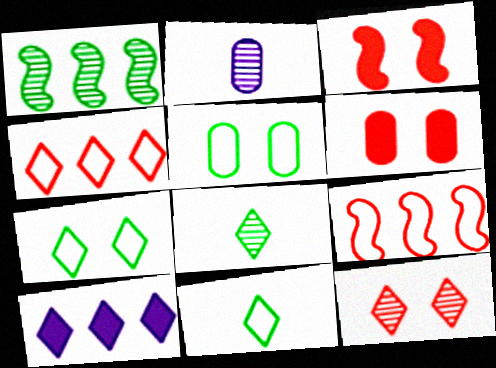[[1, 2, 12], 
[10, 11, 12]]